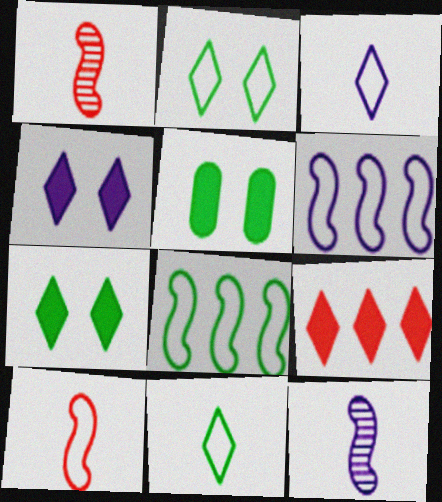[]